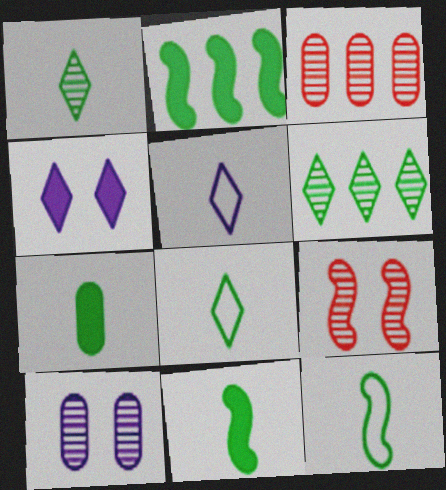[[1, 7, 12], 
[3, 4, 12]]